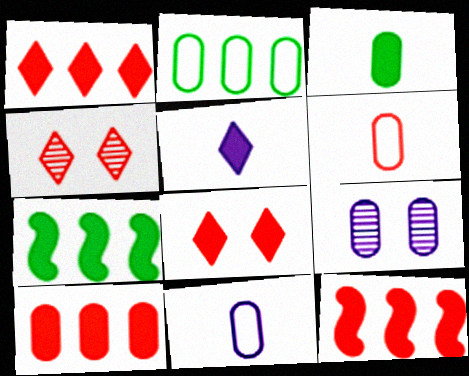[[1, 10, 12], 
[4, 6, 12], 
[4, 7, 11]]